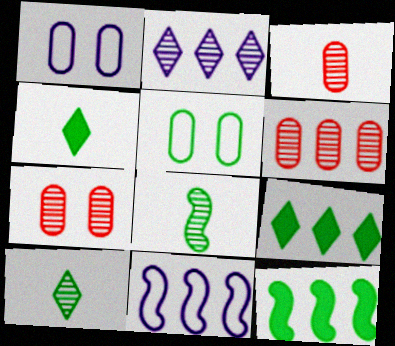[[2, 7, 8], 
[3, 6, 7], 
[4, 7, 11], 
[5, 8, 9], 
[5, 10, 12], 
[6, 9, 11]]